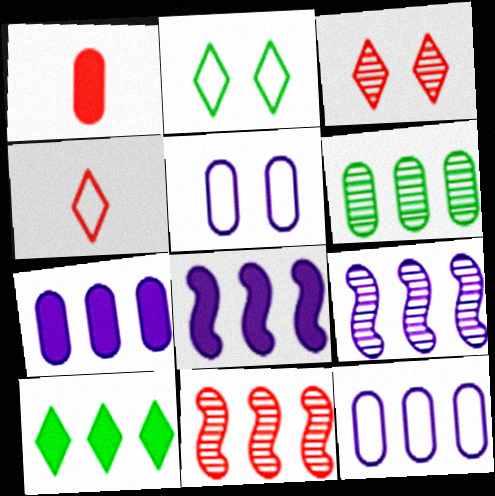[[1, 2, 9], 
[1, 5, 6], 
[10, 11, 12]]